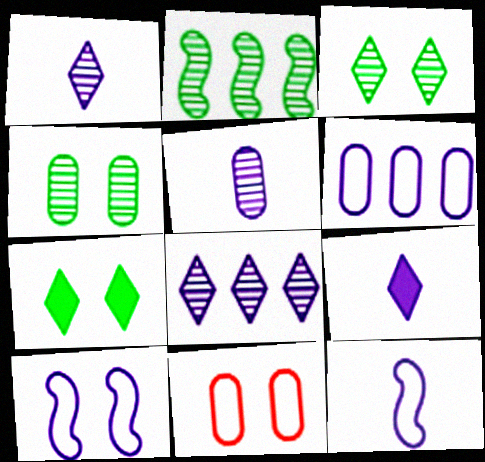[[2, 9, 11], 
[5, 9, 12]]